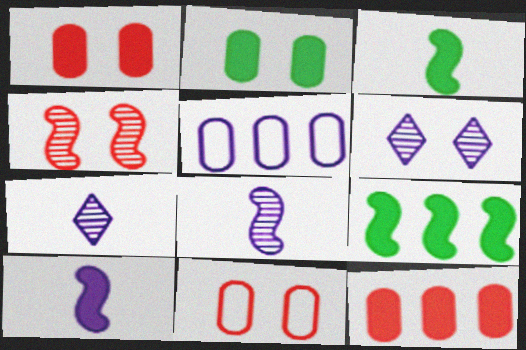[[5, 6, 10], 
[7, 9, 11]]